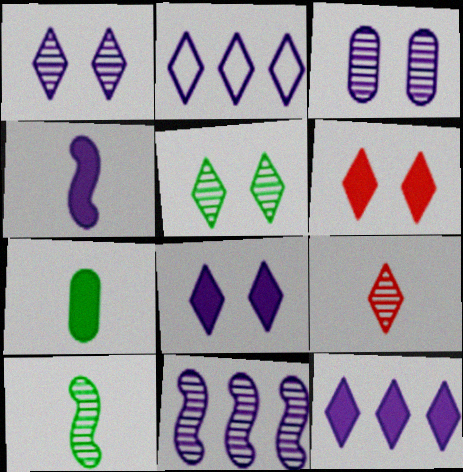[[2, 3, 4]]